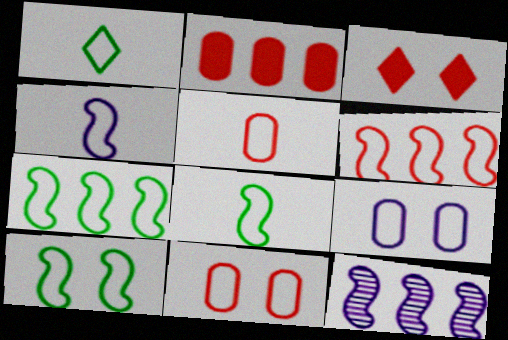[[1, 4, 5], 
[1, 6, 9], 
[4, 6, 10], 
[7, 8, 10]]